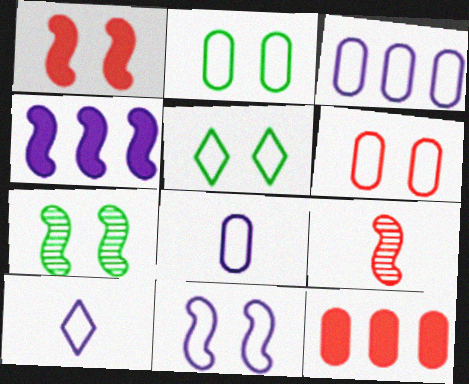[[1, 7, 11], 
[3, 10, 11], 
[5, 6, 11], 
[7, 10, 12]]